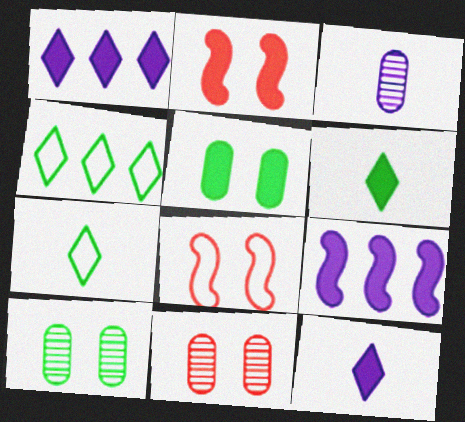[[2, 3, 4], 
[7, 9, 11]]